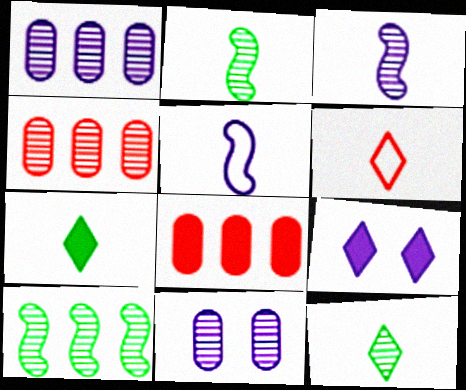[[1, 5, 9]]